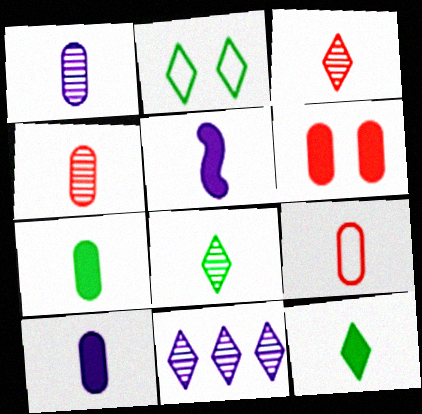[[1, 7, 9], 
[5, 8, 9]]